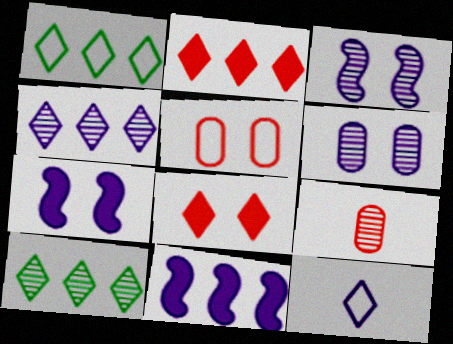[[1, 2, 4], 
[1, 7, 9], 
[3, 9, 10], 
[6, 11, 12], 
[8, 10, 12]]